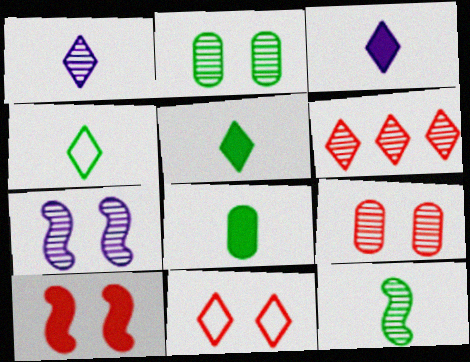[[4, 8, 12], 
[9, 10, 11]]